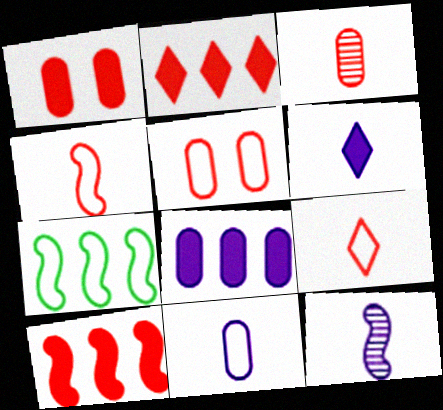[[6, 11, 12]]